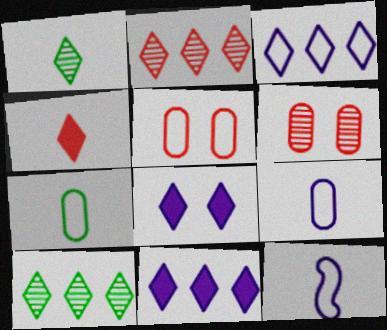[]